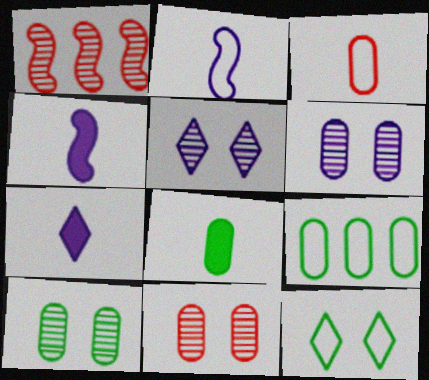[[6, 10, 11], 
[8, 9, 10]]